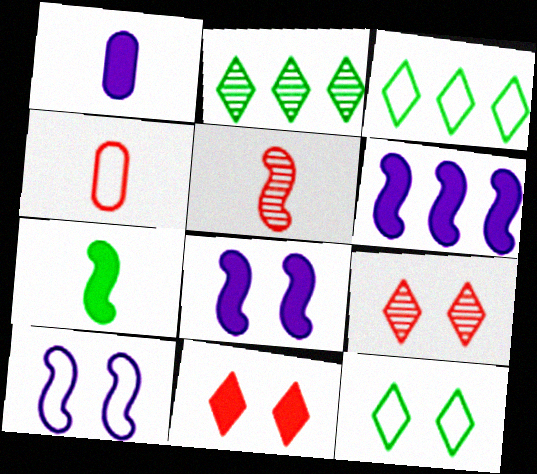[[2, 4, 8], 
[3, 4, 10]]